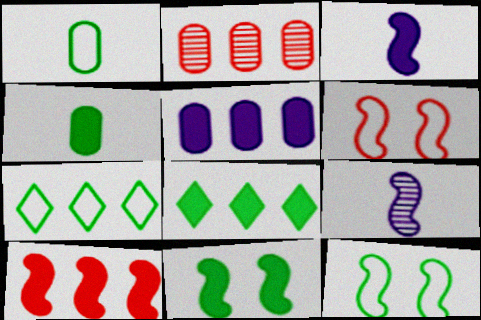[[1, 7, 12], 
[3, 10, 11], 
[4, 8, 11], 
[5, 8, 10], 
[9, 10, 12]]